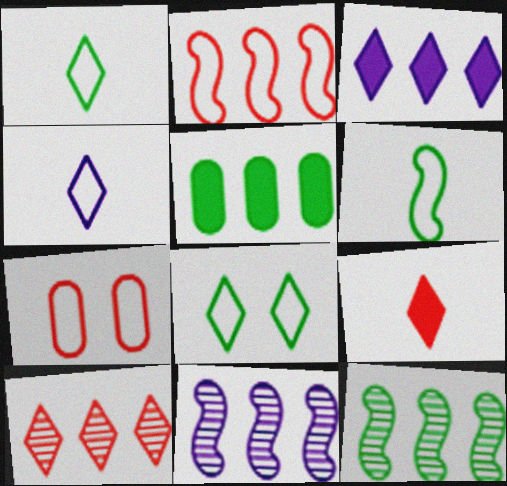[]